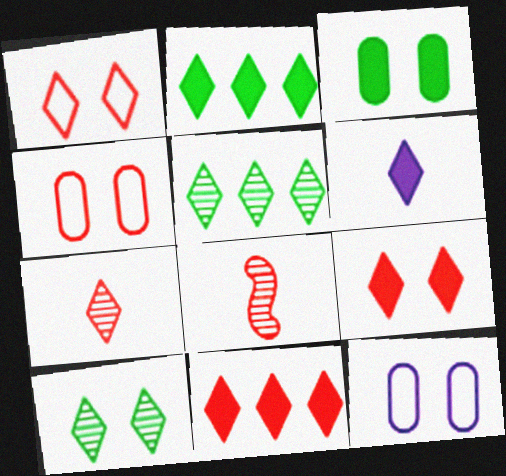[[1, 5, 6], 
[1, 7, 11], 
[2, 6, 9], 
[2, 8, 12], 
[4, 8, 11]]